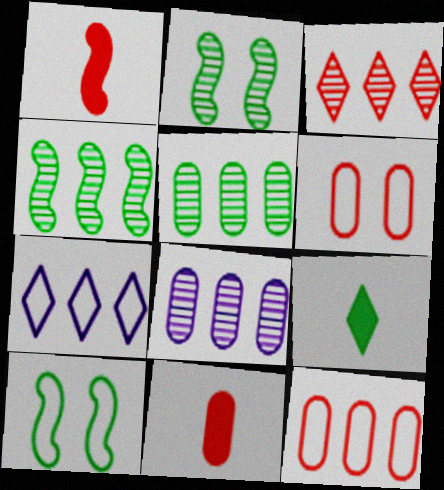[[1, 3, 6], 
[2, 7, 11], 
[3, 4, 8], 
[5, 9, 10]]